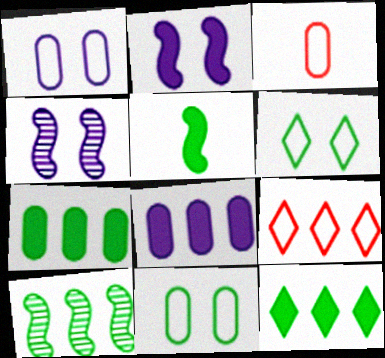[[3, 4, 12], 
[8, 9, 10]]